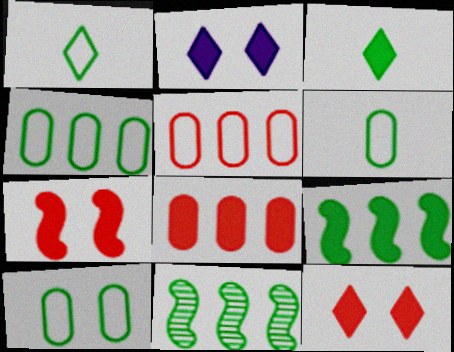[[3, 10, 11], 
[4, 6, 10]]